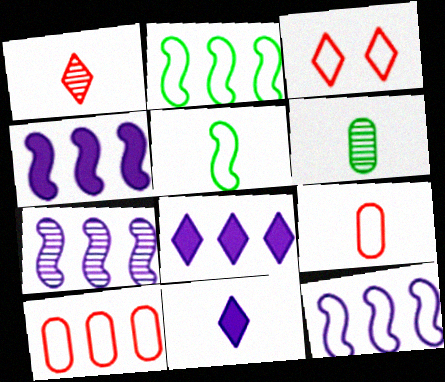[[3, 4, 6], 
[4, 7, 12]]